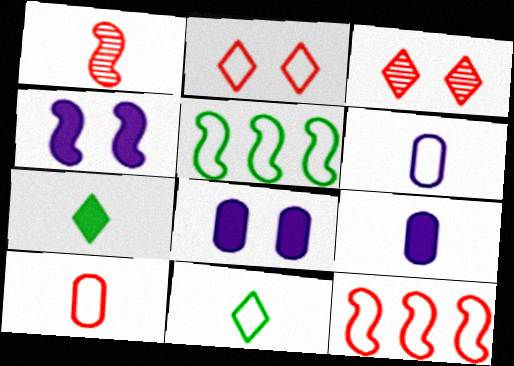[[1, 4, 5], 
[1, 6, 7], 
[1, 9, 11], 
[2, 5, 6], 
[2, 10, 12], 
[3, 5, 9]]